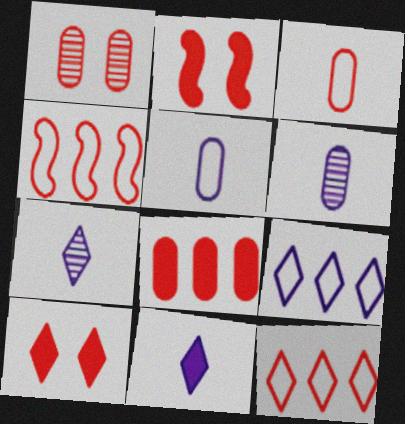[[1, 3, 8]]